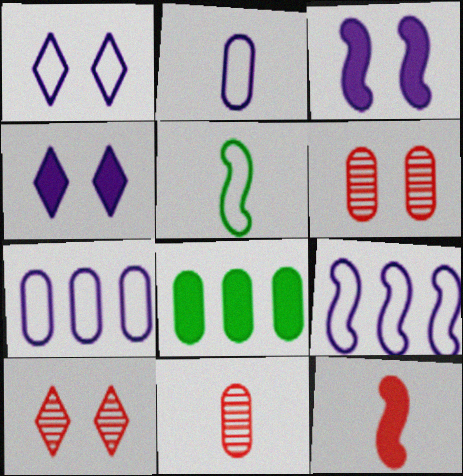[[1, 2, 9], 
[2, 6, 8], 
[4, 8, 12]]